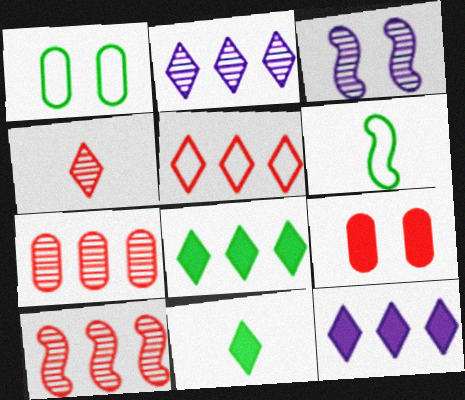[[2, 5, 8], 
[2, 6, 9]]